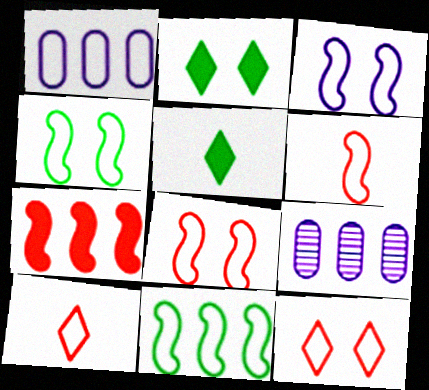[[1, 4, 10], 
[2, 6, 9], 
[3, 4, 8], 
[3, 6, 11], 
[5, 8, 9]]